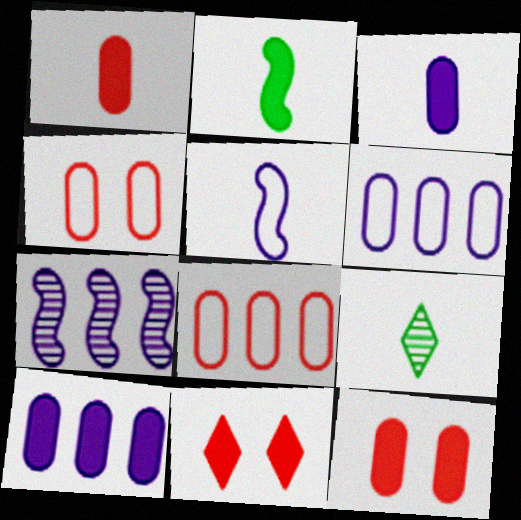[[1, 5, 9], 
[2, 10, 11]]